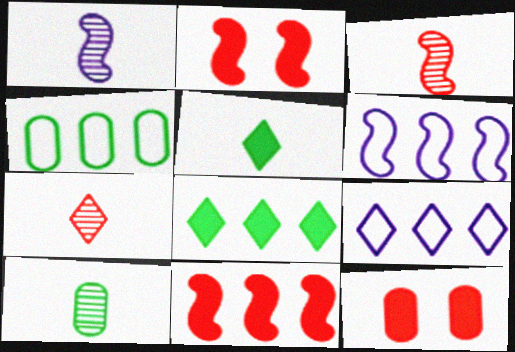[[1, 7, 10], 
[2, 9, 10]]